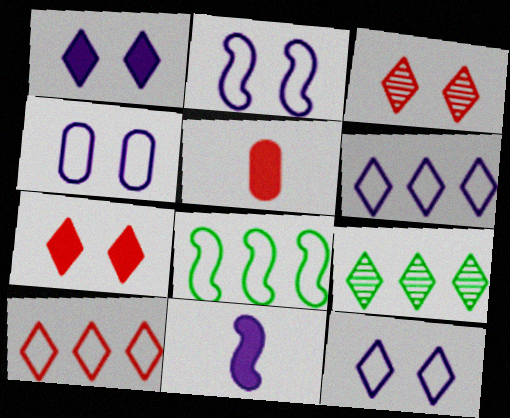[[2, 4, 12], 
[2, 5, 9]]